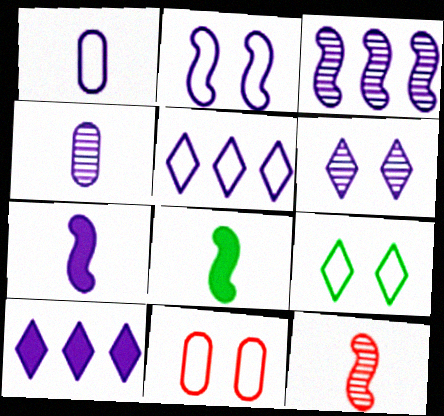[[1, 2, 5], 
[2, 3, 7], 
[2, 4, 10], 
[2, 9, 11], 
[3, 4, 6]]